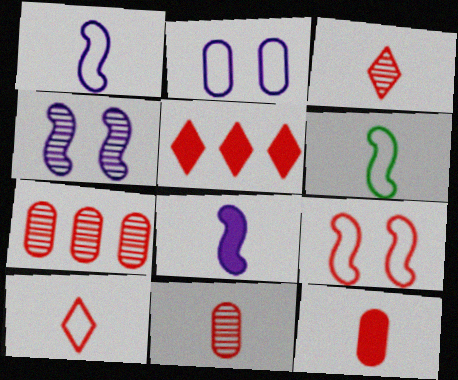[[5, 9, 11]]